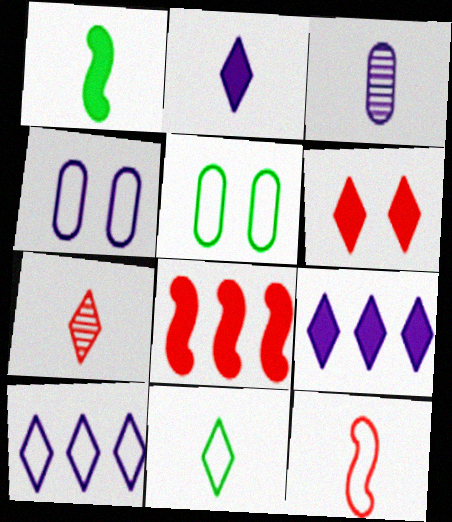[[2, 7, 11], 
[5, 10, 12]]